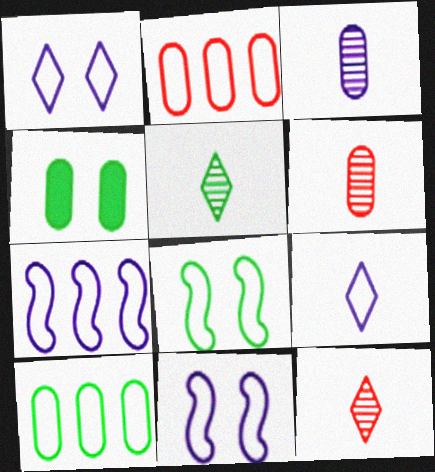[[2, 3, 4], 
[2, 8, 9], 
[4, 7, 12]]